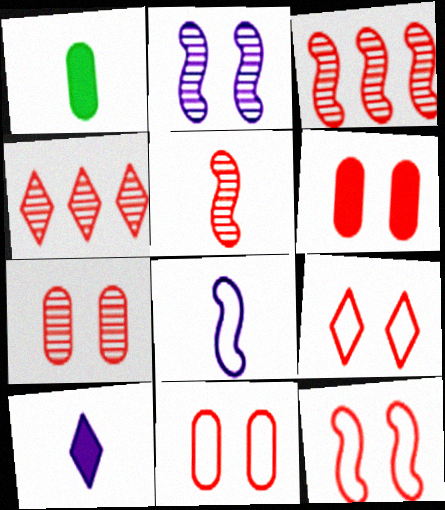[[4, 5, 7], 
[6, 7, 11], 
[9, 11, 12]]